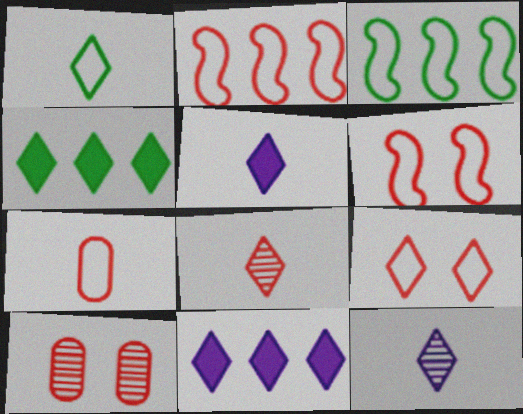[[1, 5, 8], 
[2, 7, 9], 
[3, 5, 10], 
[4, 9, 12]]